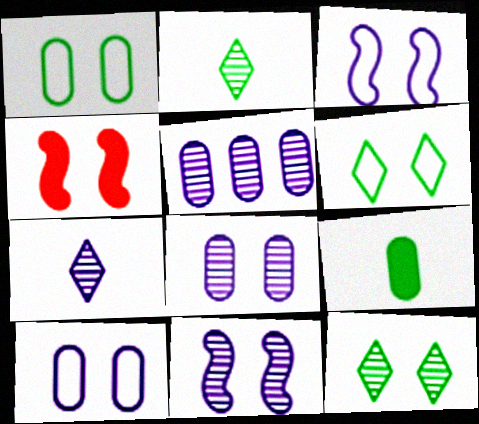[[4, 6, 8], 
[4, 10, 12], 
[5, 7, 11]]